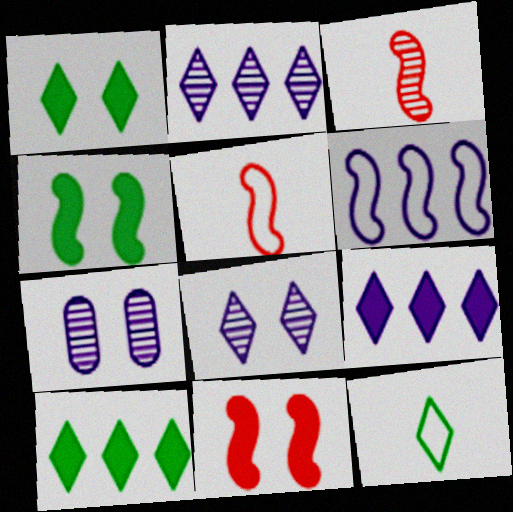[[3, 4, 6], 
[5, 7, 10]]